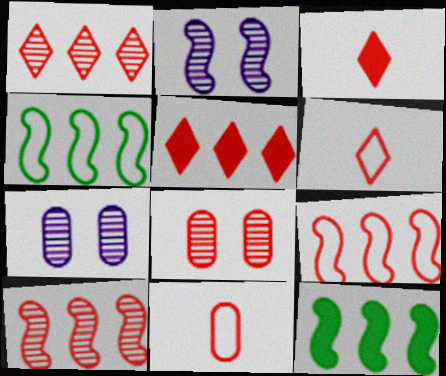[[3, 4, 7], 
[3, 8, 9], 
[6, 7, 12]]